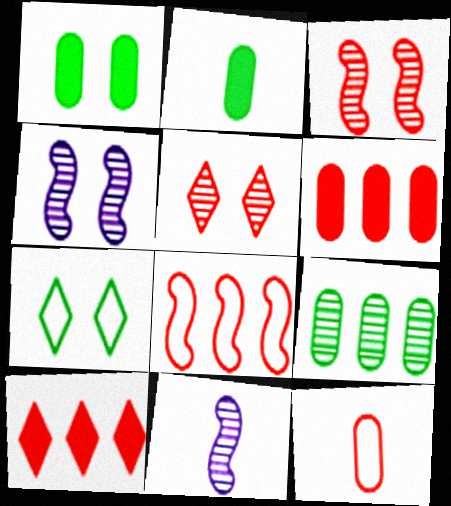[[3, 10, 12], 
[5, 9, 11], 
[6, 7, 11]]